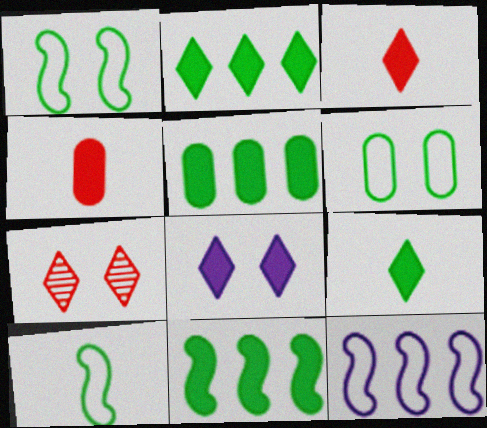[[2, 3, 8], 
[2, 5, 11], 
[4, 8, 11]]